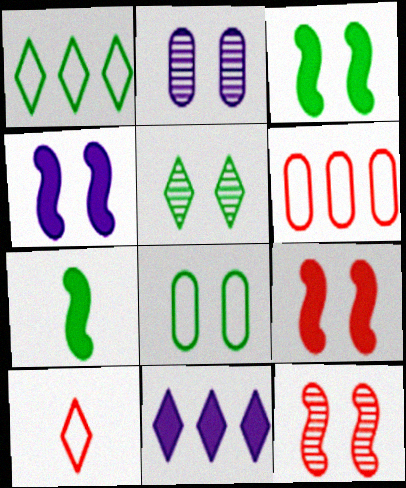[[2, 5, 12], 
[3, 4, 9], 
[3, 5, 8], 
[5, 10, 11]]